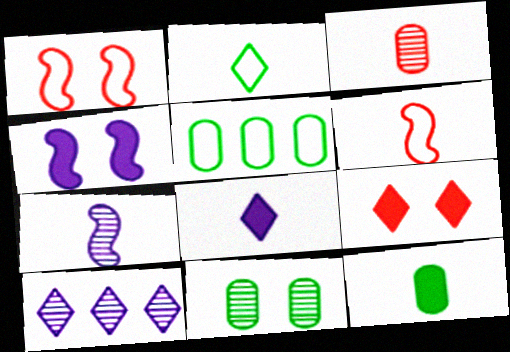[[1, 10, 12], 
[2, 9, 10], 
[5, 7, 9], 
[5, 11, 12]]